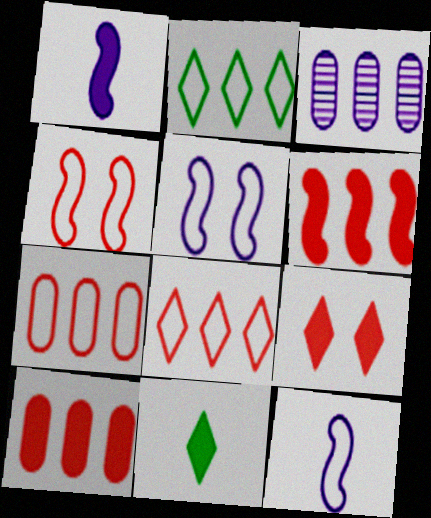[[2, 3, 6], 
[3, 4, 11]]